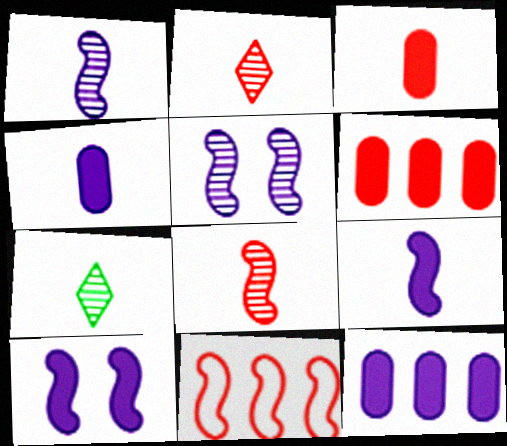[]